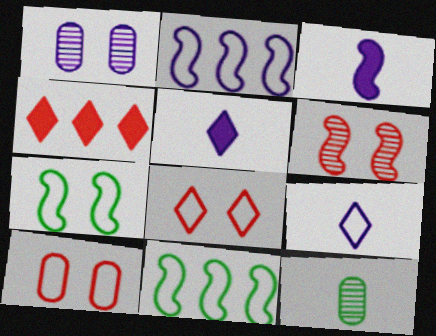[[1, 2, 5], 
[3, 6, 11], 
[9, 10, 11]]